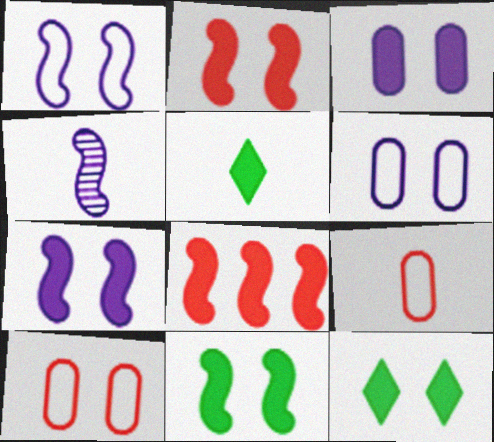[[2, 3, 12], 
[2, 7, 11], 
[3, 5, 8], 
[4, 5, 9]]